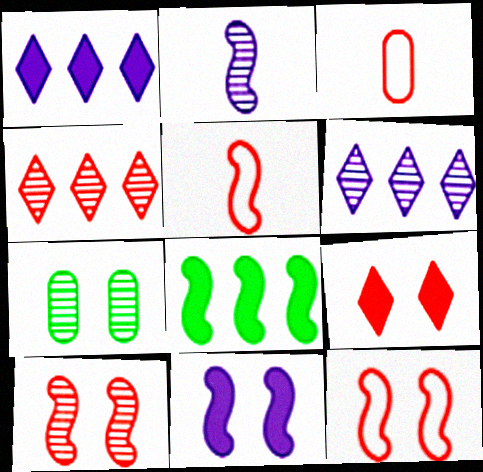[[1, 5, 7], 
[2, 4, 7], 
[2, 8, 12]]